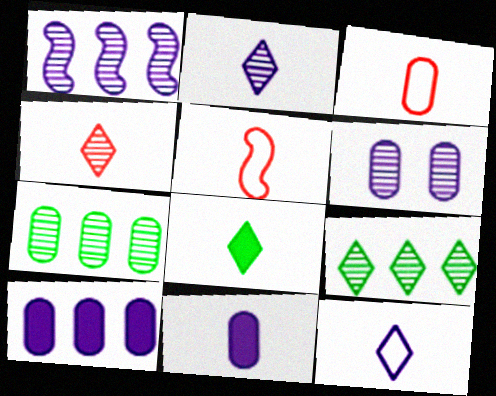[[1, 2, 6], 
[4, 8, 12]]